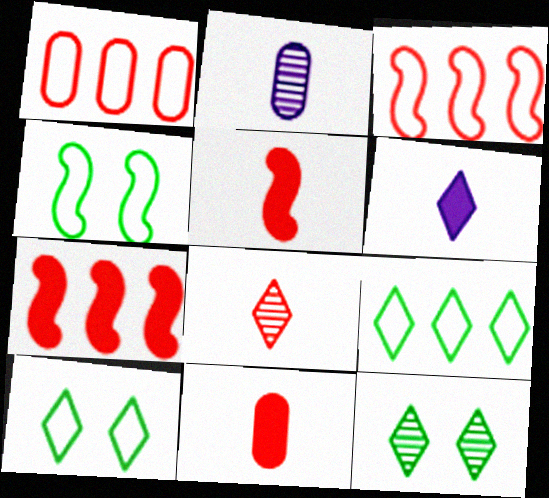[[2, 7, 10]]